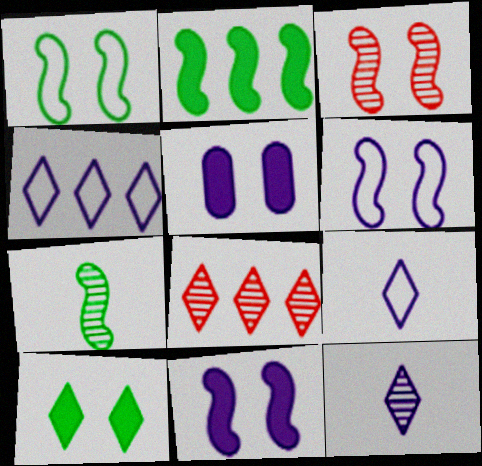[[1, 2, 7], 
[1, 3, 11], 
[8, 9, 10]]